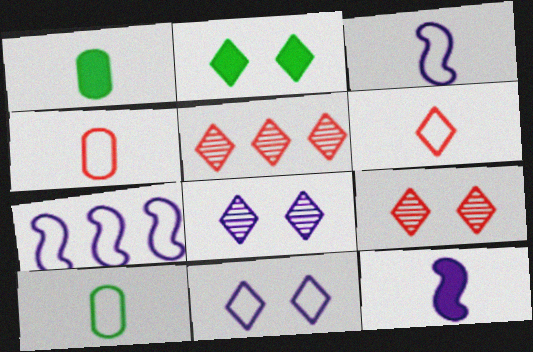[[1, 7, 9], 
[2, 9, 11], 
[3, 6, 10]]